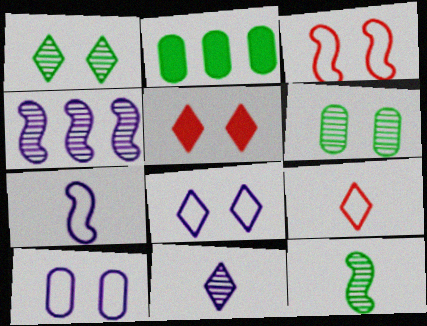[[1, 5, 8], 
[2, 3, 11]]